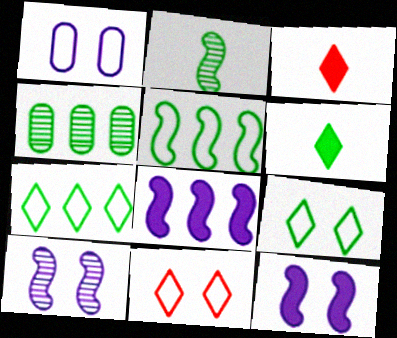[]